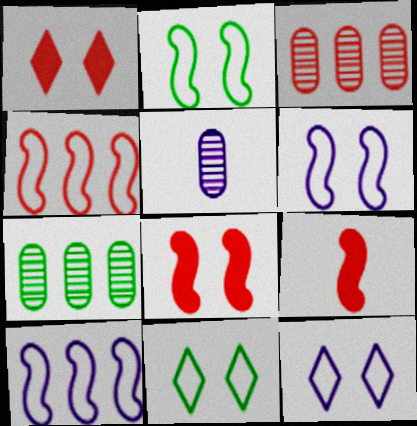[[7, 9, 12]]